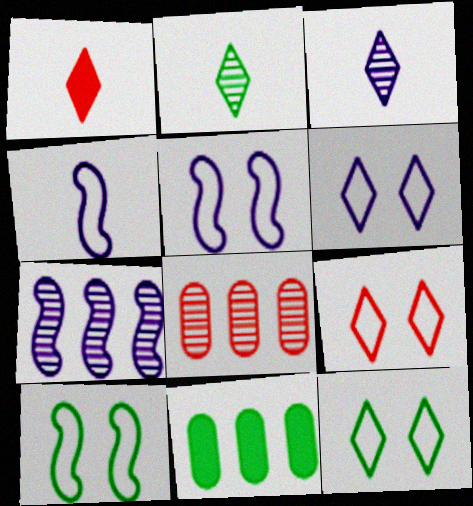[[2, 10, 11], 
[6, 9, 12]]